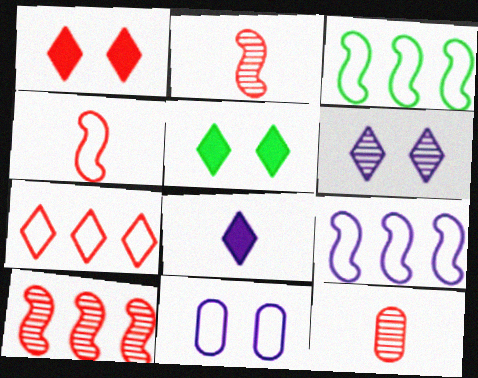[[5, 9, 12]]